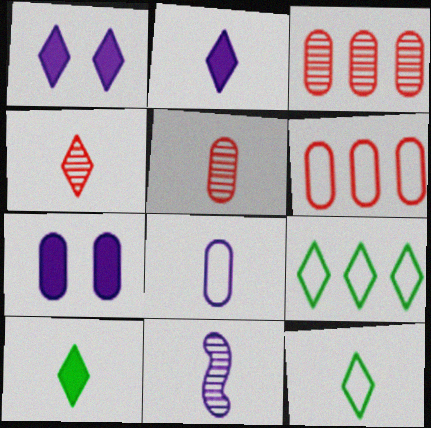[[1, 4, 9], 
[2, 4, 12], 
[2, 8, 11]]